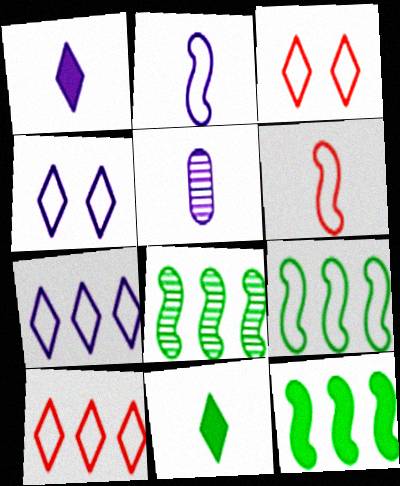[[1, 2, 5], 
[3, 5, 12], 
[5, 6, 11], 
[8, 9, 12]]